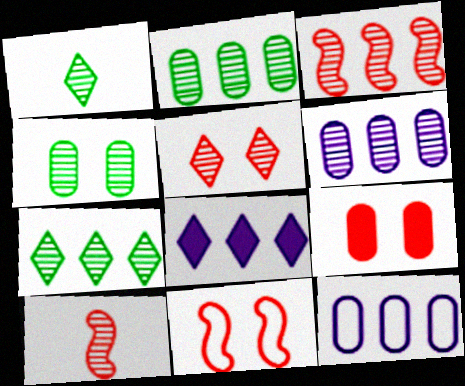[[3, 6, 7], 
[5, 9, 11]]